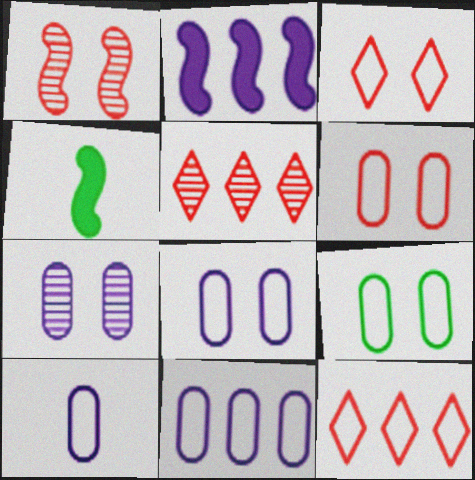[[4, 5, 8], 
[4, 7, 12], 
[6, 8, 9], 
[8, 10, 11]]